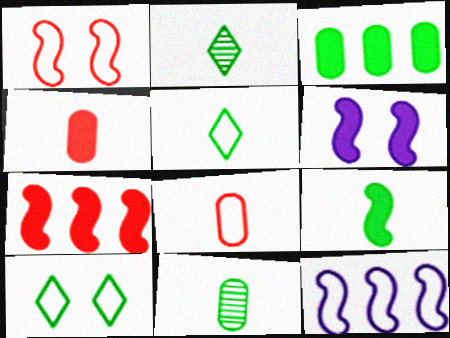[[5, 9, 11], 
[6, 7, 9], 
[8, 10, 12]]